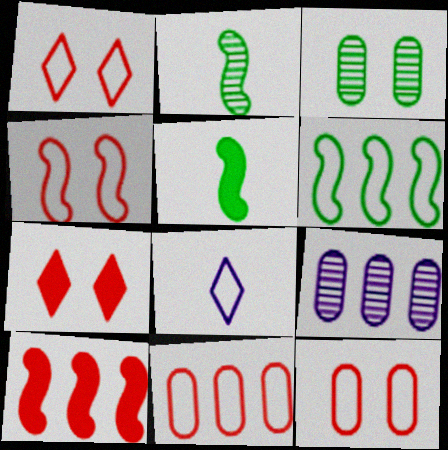[[1, 4, 12], 
[1, 5, 9], 
[3, 8, 10], 
[6, 8, 12]]